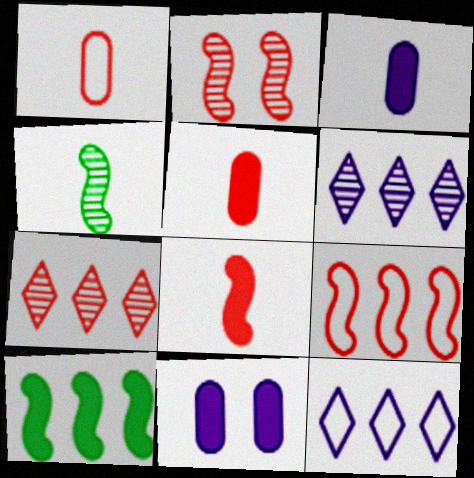[[2, 8, 9]]